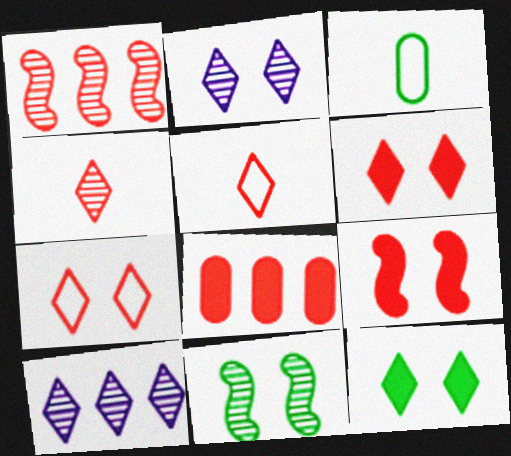[[2, 7, 12], 
[3, 9, 10], 
[5, 10, 12]]